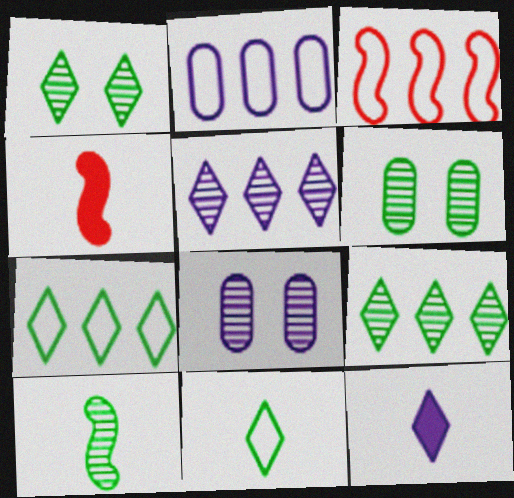[[1, 2, 4], 
[2, 3, 7], 
[3, 6, 12], 
[4, 7, 8], 
[6, 9, 10]]